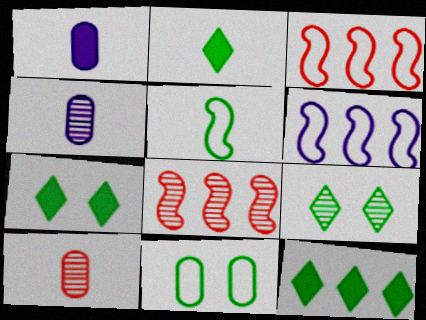[[1, 3, 9], 
[2, 7, 12], 
[3, 4, 7], 
[4, 8, 9], 
[6, 7, 10]]